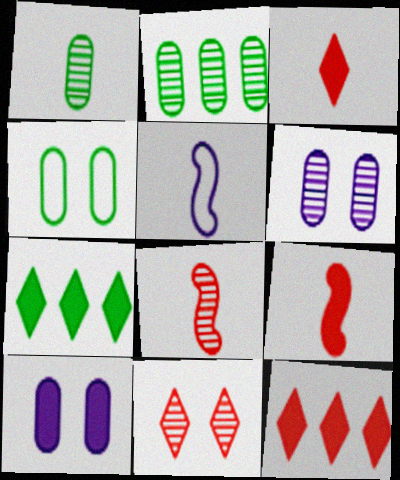[[1, 3, 5], 
[7, 9, 10]]